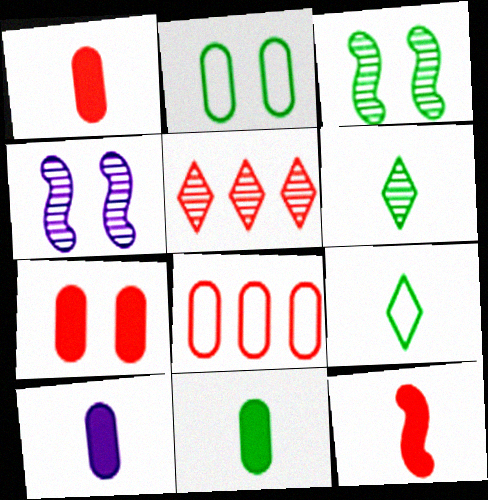[[1, 10, 11]]